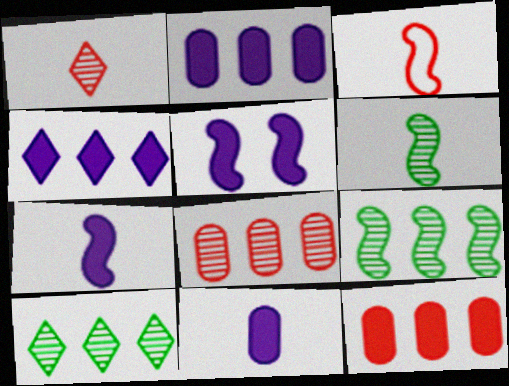[[3, 5, 9], 
[3, 6, 7], 
[4, 5, 11]]